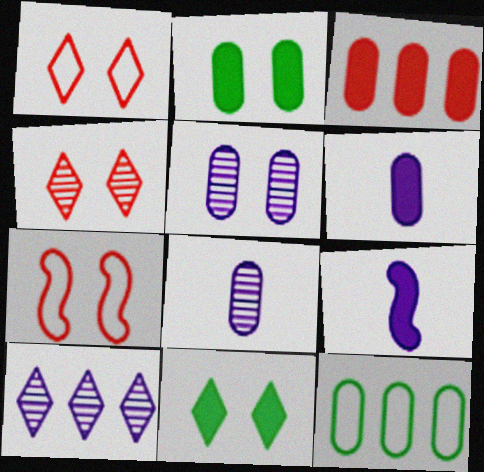[[2, 3, 6], 
[3, 9, 11], 
[4, 9, 12], 
[5, 7, 11]]